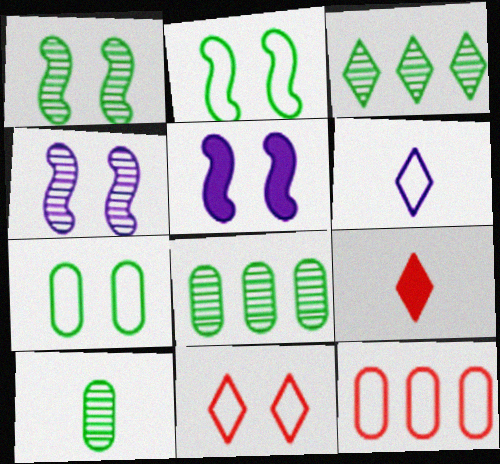[[1, 3, 10], 
[2, 6, 12]]